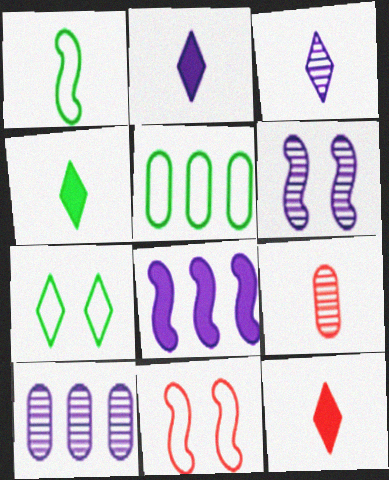[[1, 2, 9], 
[1, 5, 7], 
[2, 4, 12], 
[3, 6, 10], 
[4, 10, 11], 
[5, 6, 12], 
[7, 8, 9]]